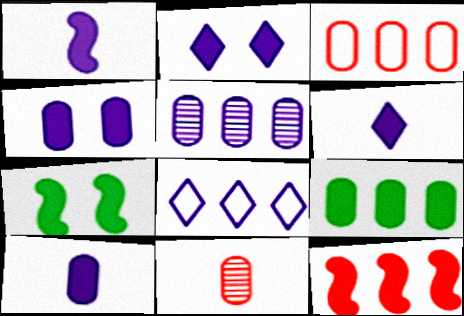[[1, 6, 10], 
[1, 7, 12], 
[3, 5, 9], 
[7, 8, 11]]